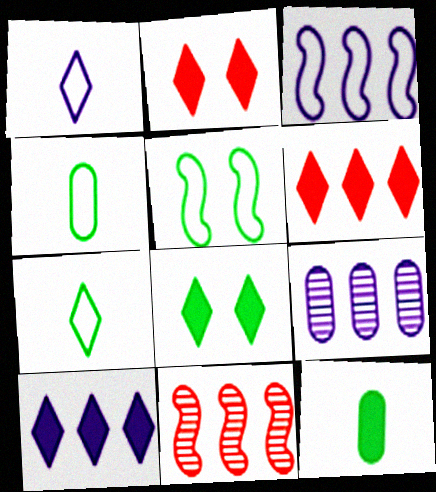[[3, 9, 10]]